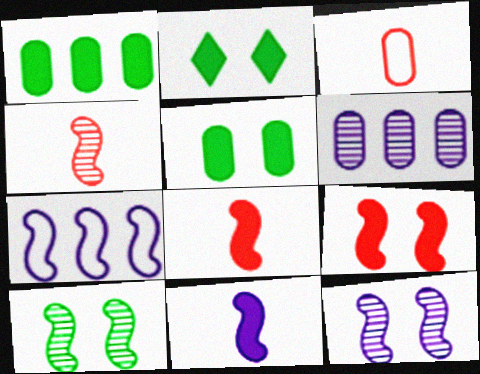[[3, 5, 6], 
[7, 8, 10], 
[7, 11, 12]]